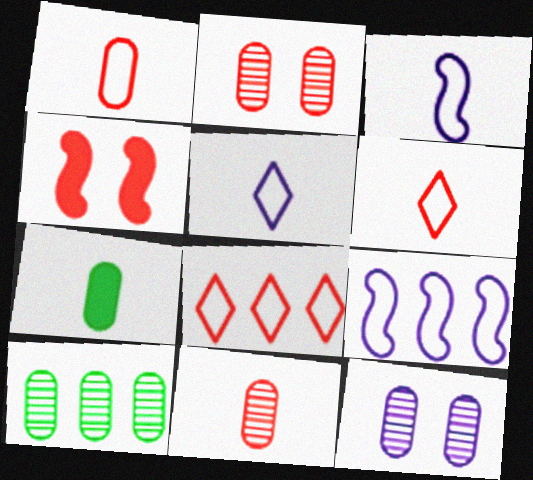[[4, 5, 10], 
[4, 8, 11], 
[10, 11, 12]]